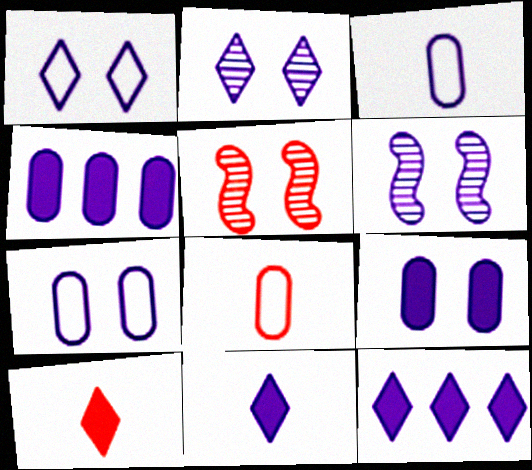[[1, 6, 9], 
[3, 6, 12]]